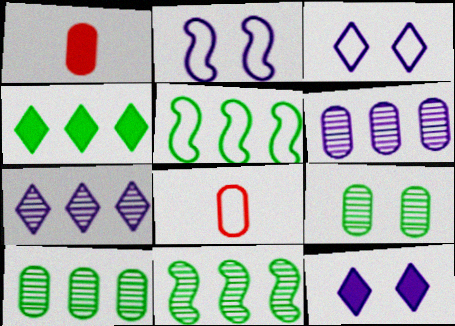[[1, 3, 11], 
[3, 5, 8], 
[4, 5, 10], 
[8, 11, 12]]